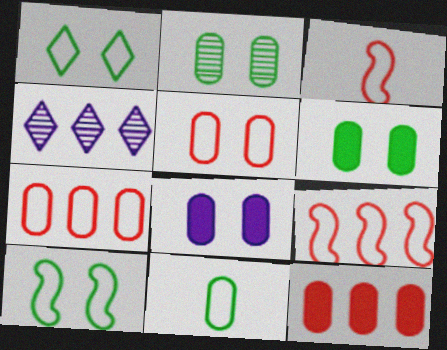[[2, 5, 8], 
[3, 4, 6]]